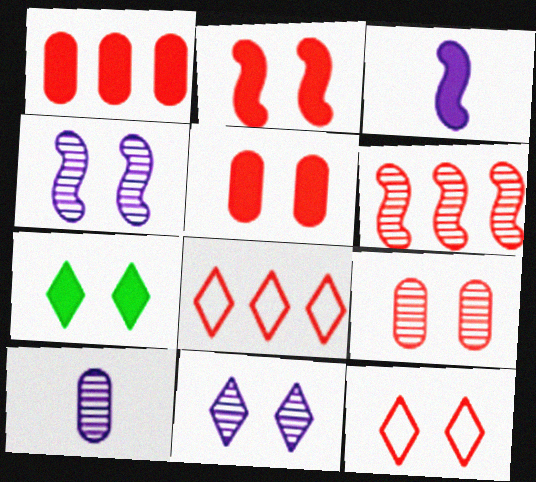[[1, 3, 7], 
[1, 6, 8], 
[2, 9, 12], 
[7, 11, 12]]